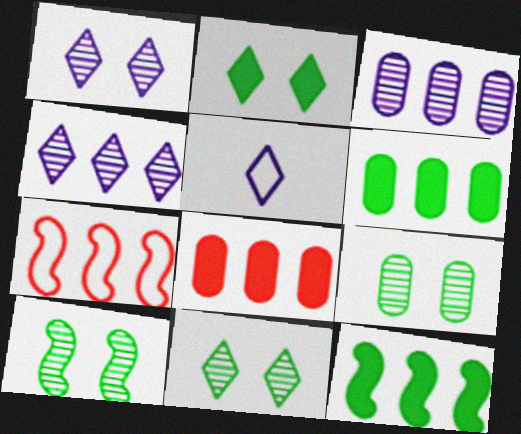[[4, 6, 7], 
[5, 8, 10], 
[9, 10, 11]]